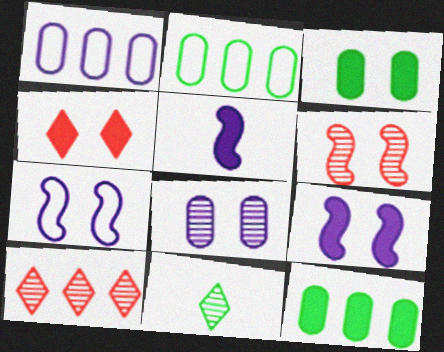[[3, 4, 9], 
[4, 5, 12]]